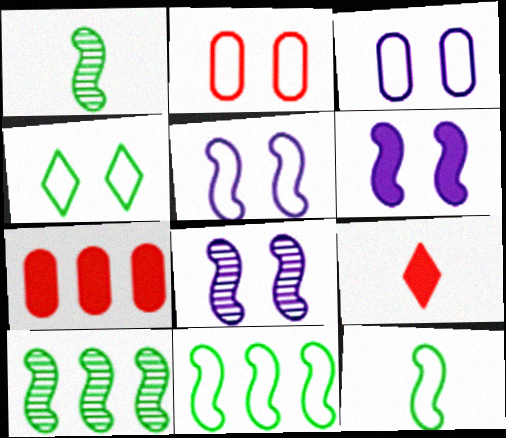[[2, 4, 5], 
[3, 9, 10], 
[5, 6, 8]]